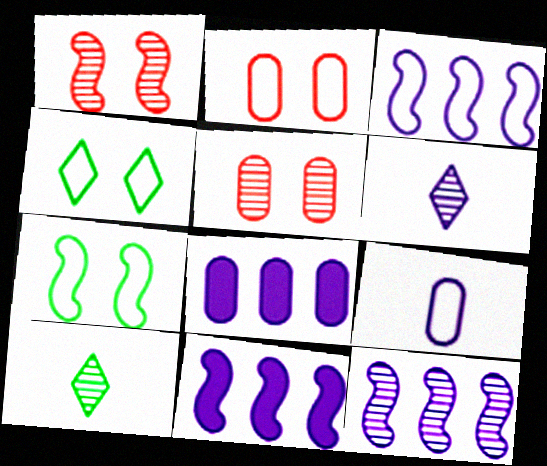[[2, 10, 11], 
[3, 11, 12], 
[5, 10, 12]]